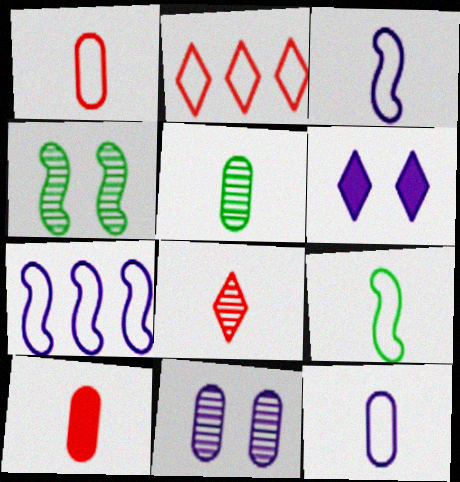[[5, 10, 12]]